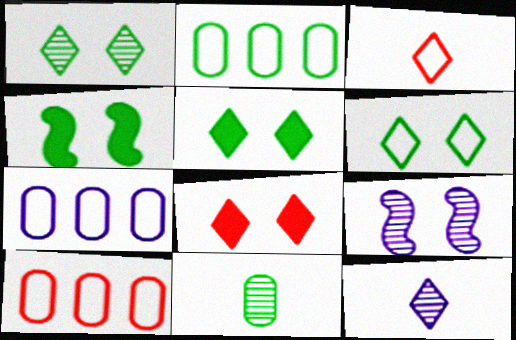[[1, 5, 6], 
[2, 7, 10], 
[4, 10, 12]]